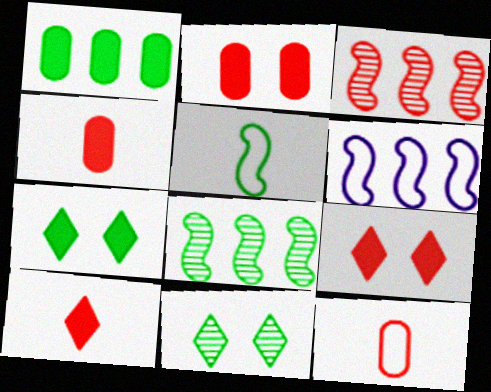[[1, 5, 11], 
[3, 9, 12], 
[4, 6, 11]]